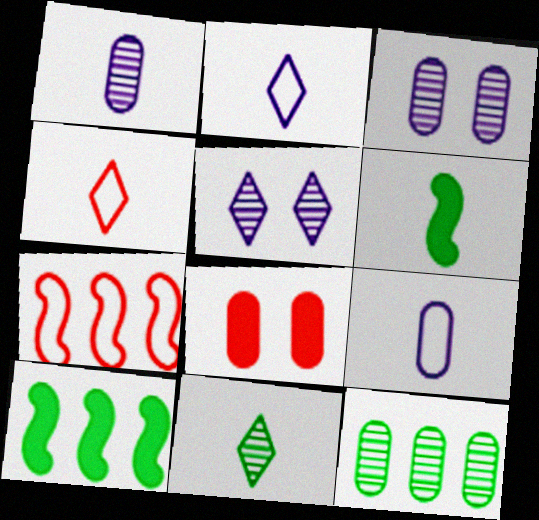[[1, 4, 6], 
[3, 4, 10], 
[8, 9, 12]]